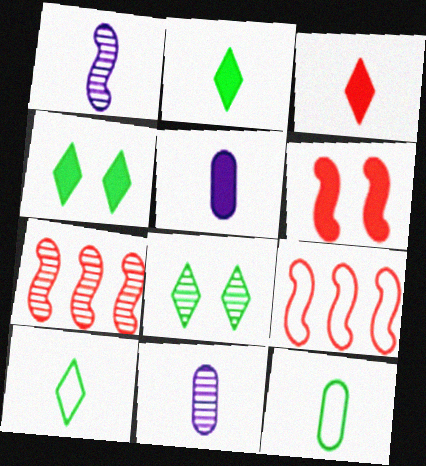[[1, 3, 12], 
[4, 9, 11], 
[5, 8, 9], 
[7, 8, 11]]